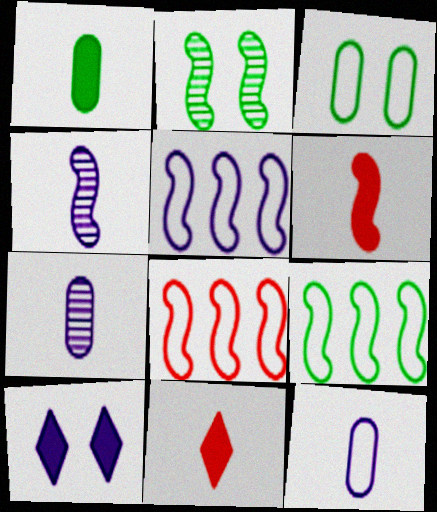[[2, 5, 6], 
[5, 7, 10], 
[5, 8, 9]]